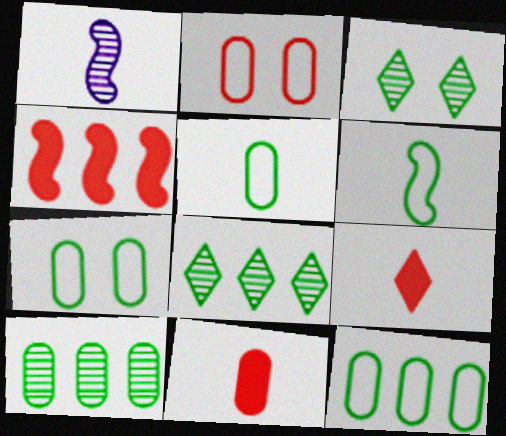[[1, 5, 9], 
[5, 7, 12]]